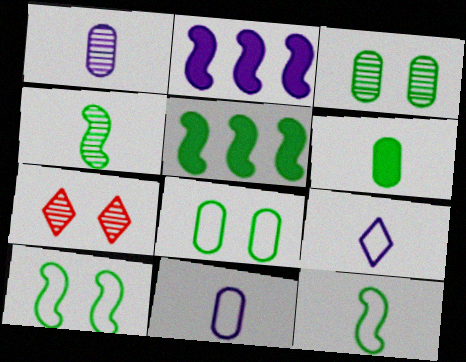[[4, 5, 10], 
[5, 7, 11]]